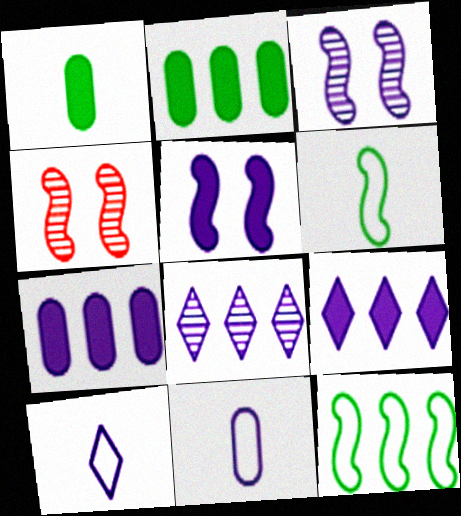[[2, 4, 10], 
[3, 7, 10], 
[3, 9, 11], 
[5, 8, 11]]